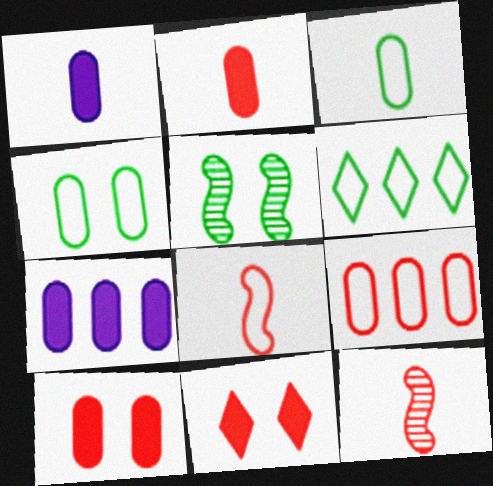[[9, 11, 12]]